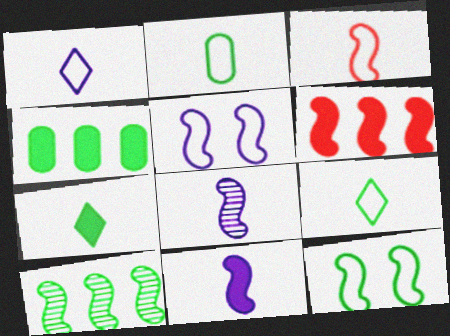[[1, 2, 3], 
[6, 8, 12]]